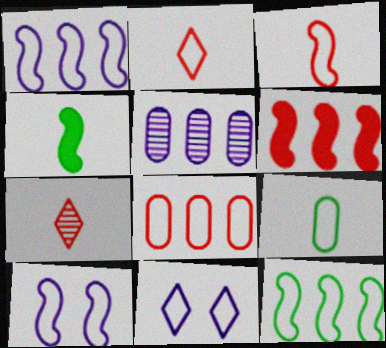[[3, 10, 12]]